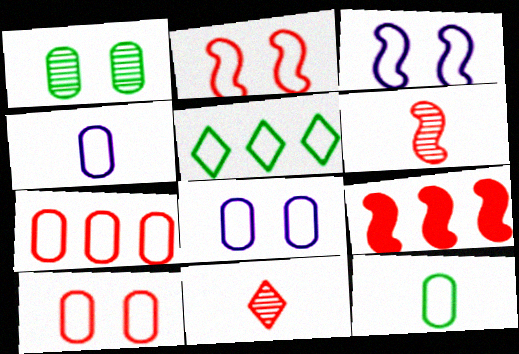[[2, 4, 5], 
[2, 6, 9], 
[7, 8, 12], 
[9, 10, 11]]